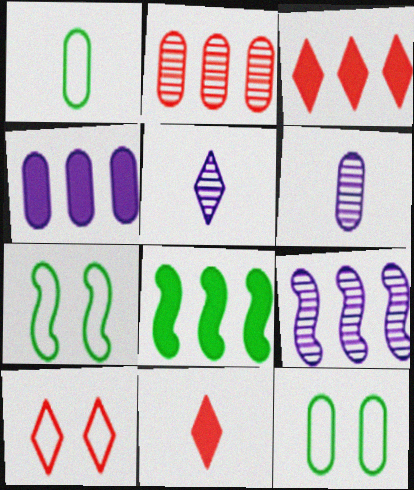[[3, 4, 8], 
[3, 6, 7], 
[6, 8, 10], 
[9, 11, 12]]